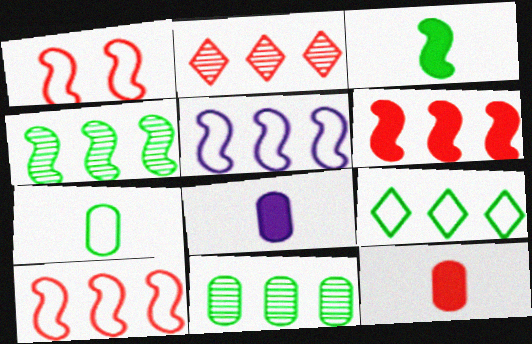[[1, 2, 12], 
[4, 5, 6]]